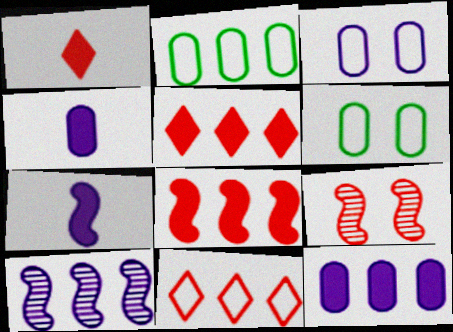[[1, 6, 10], 
[2, 5, 10]]